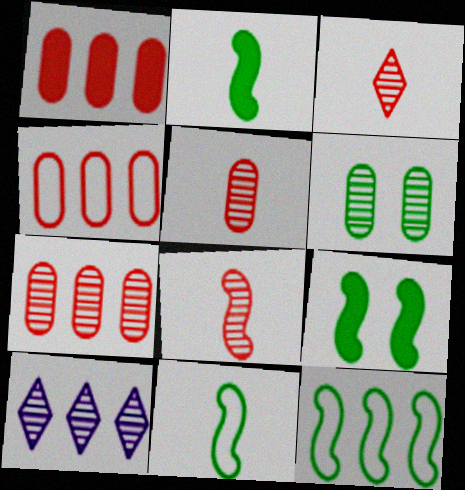[[1, 4, 7], 
[1, 10, 12], 
[3, 5, 8], 
[6, 8, 10]]